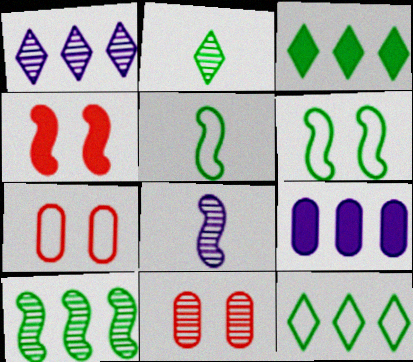[[3, 7, 8]]